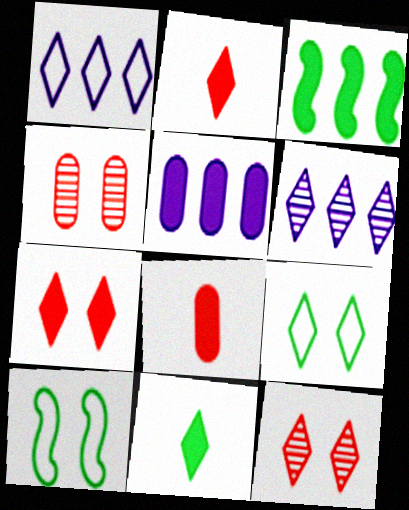[[1, 11, 12], 
[2, 6, 9], 
[6, 8, 10]]